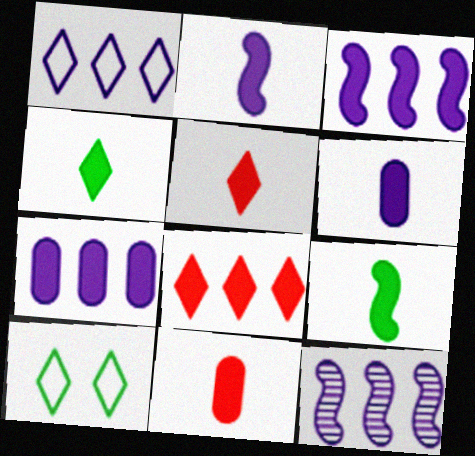[[1, 7, 12], 
[2, 4, 11], 
[5, 6, 9], 
[10, 11, 12]]